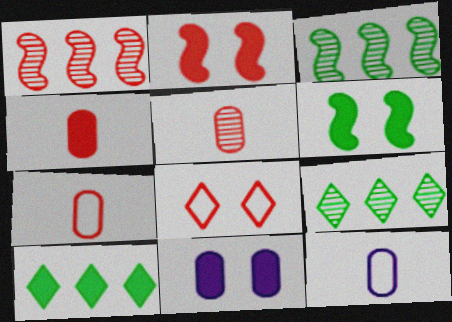[[1, 4, 8], 
[2, 9, 12], 
[4, 5, 7]]